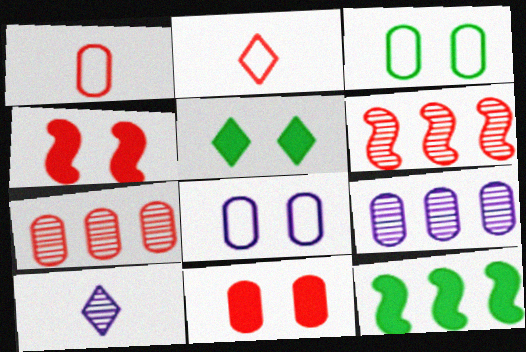[[1, 7, 11], 
[2, 4, 7], 
[2, 6, 11]]